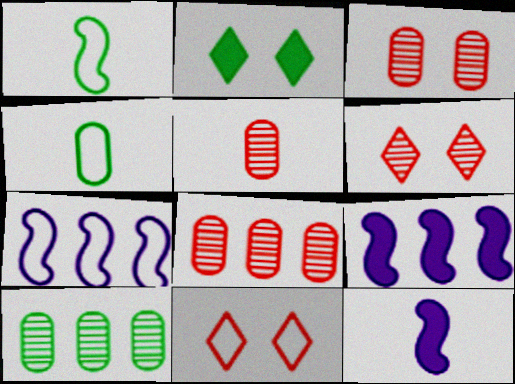[[1, 2, 10], 
[2, 5, 7], 
[3, 5, 8], 
[4, 6, 9], 
[4, 7, 11], 
[10, 11, 12]]